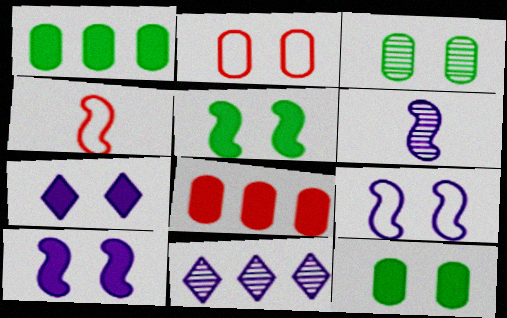[[4, 11, 12]]